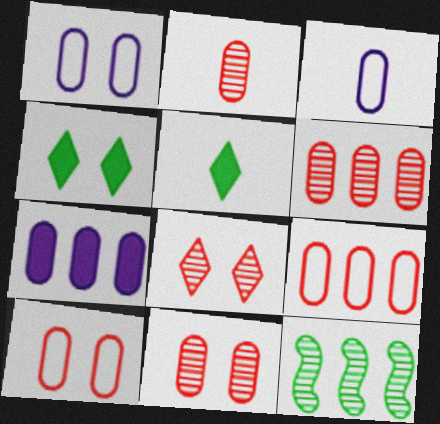[[2, 6, 11]]